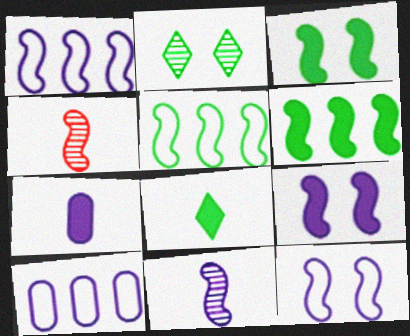[[1, 3, 4], 
[1, 9, 11], 
[4, 5, 9], 
[4, 6, 12]]